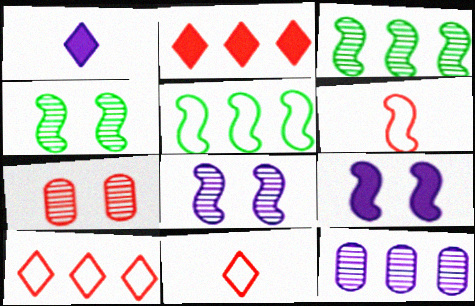[[1, 5, 7], 
[2, 5, 12], 
[2, 6, 7], 
[3, 6, 9]]